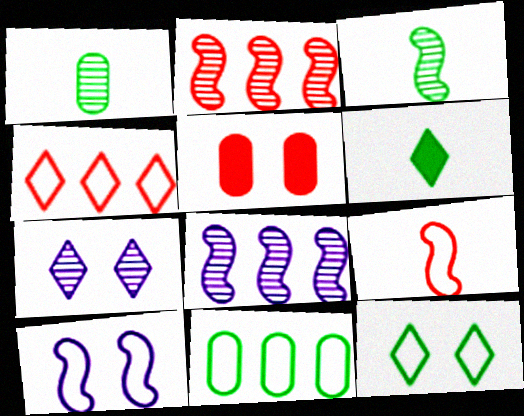[[1, 2, 7], 
[4, 6, 7]]